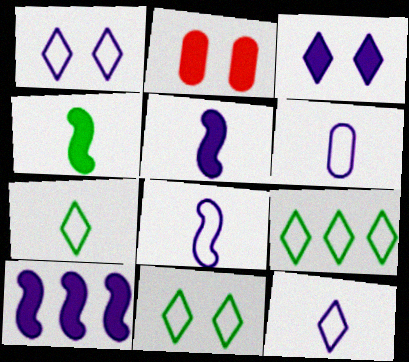[[6, 8, 12], 
[7, 9, 11]]